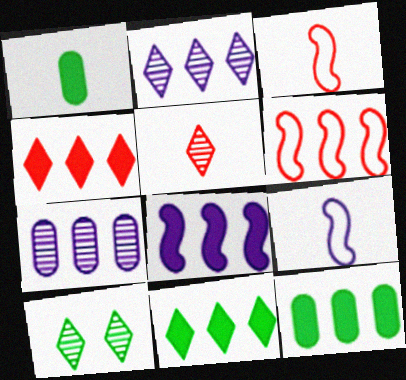[[1, 5, 9], 
[2, 5, 10], 
[2, 6, 12], 
[4, 8, 12], 
[6, 7, 11]]